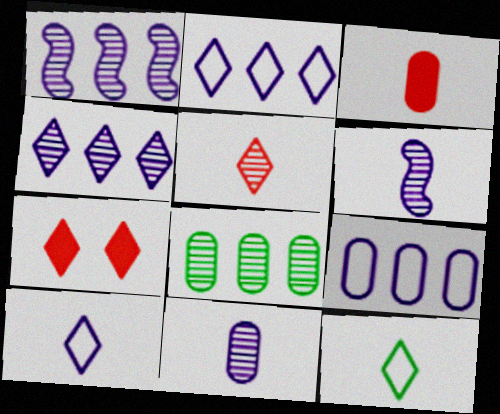[[3, 6, 12], 
[4, 7, 12]]